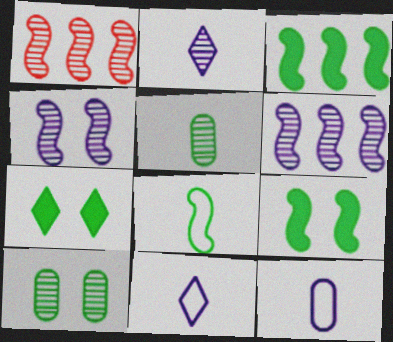[[1, 2, 10], 
[1, 7, 12]]